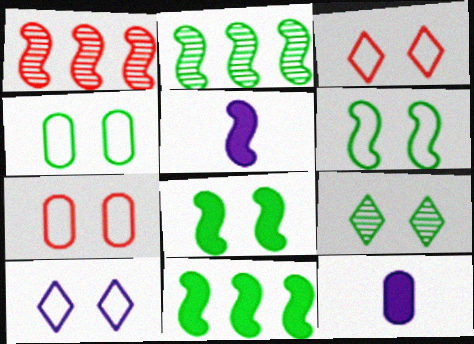[[1, 5, 6], 
[2, 3, 12], 
[4, 8, 9], 
[6, 7, 10]]